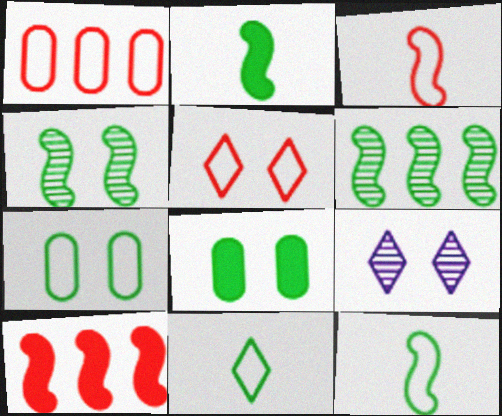[[1, 2, 9], 
[1, 3, 5], 
[6, 8, 11]]